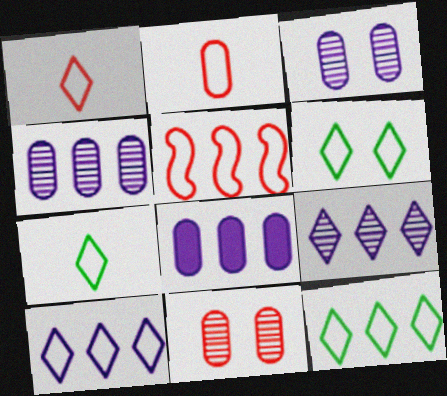[[1, 6, 10], 
[6, 7, 12]]